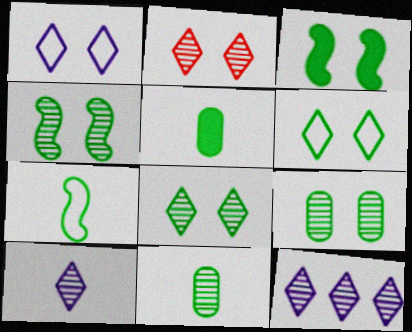[[3, 6, 9], 
[4, 8, 9]]